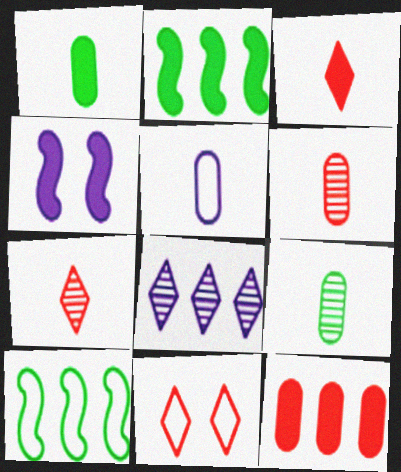[[1, 5, 6], 
[4, 5, 8], 
[5, 10, 11], 
[8, 10, 12]]